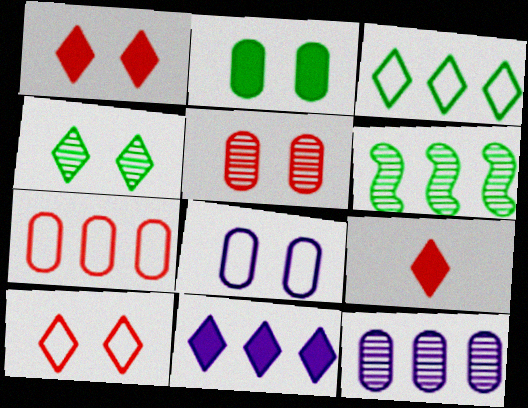[[2, 5, 8], 
[6, 7, 11], 
[6, 8, 9]]